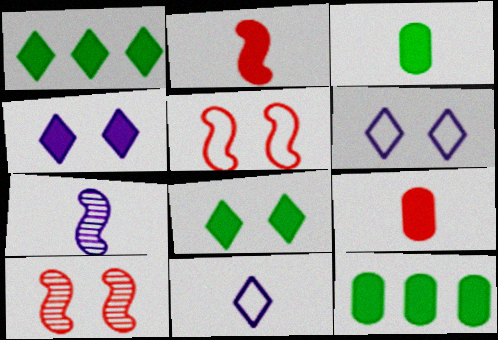[[2, 4, 12], 
[10, 11, 12]]